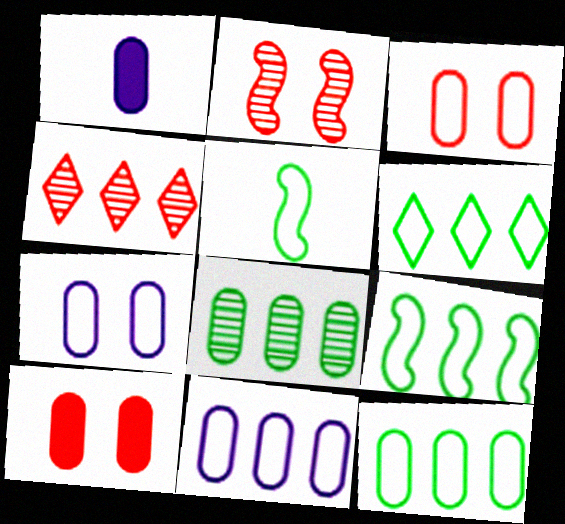[[1, 2, 6], 
[1, 3, 8], 
[6, 9, 12]]